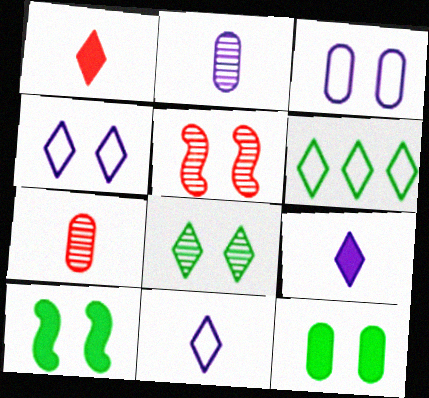[[4, 5, 12]]